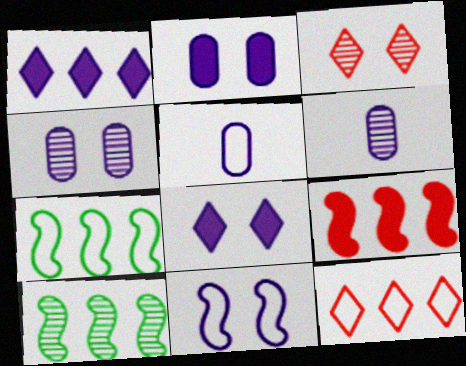[[1, 6, 11], 
[3, 6, 10], 
[4, 8, 11]]